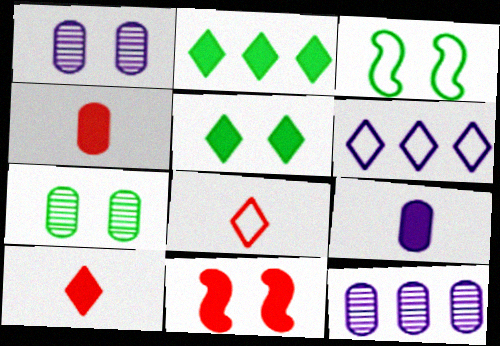[[2, 9, 11], 
[3, 5, 7], 
[3, 10, 12]]